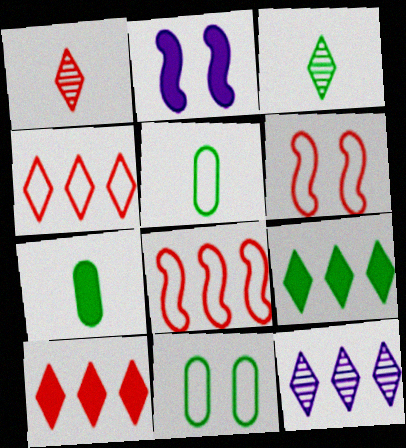[[2, 7, 10], 
[4, 9, 12], 
[6, 7, 12]]